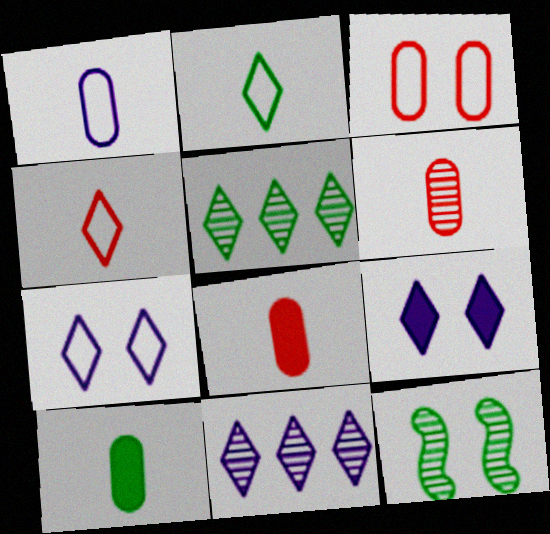[[1, 6, 10], 
[3, 9, 12], 
[4, 5, 9], 
[6, 11, 12]]